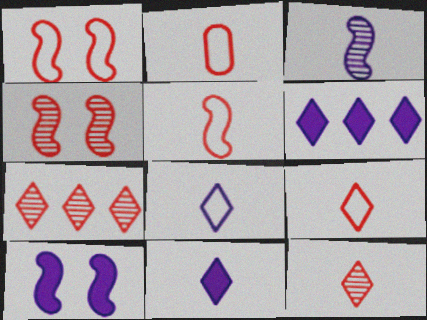[[2, 5, 9]]